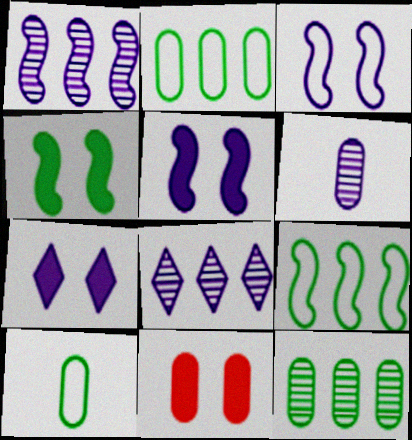[[2, 6, 11], 
[4, 7, 11]]